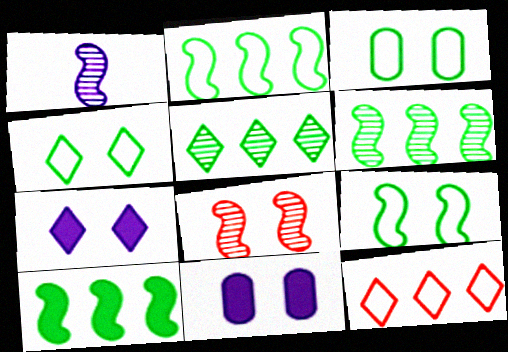[[1, 6, 8], 
[2, 6, 10], 
[3, 4, 9], 
[3, 7, 8], 
[4, 8, 11]]